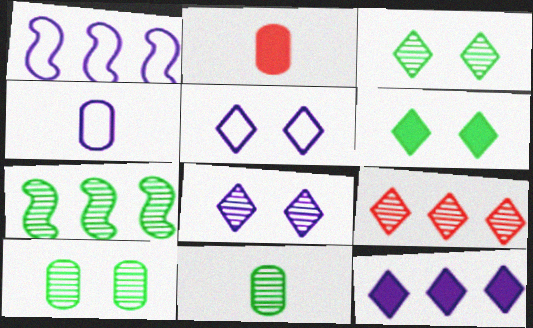[[1, 2, 3], 
[1, 4, 5], 
[2, 4, 11], 
[2, 5, 7], 
[3, 7, 11]]